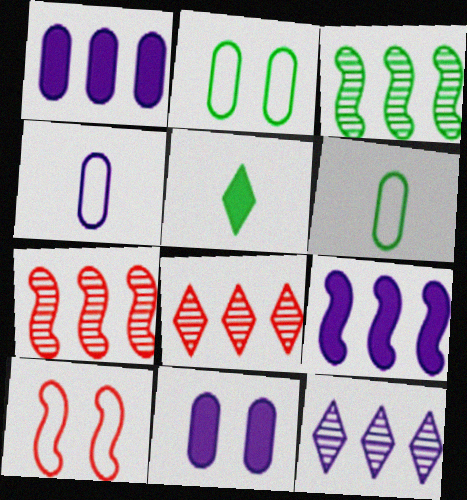[[2, 3, 5]]